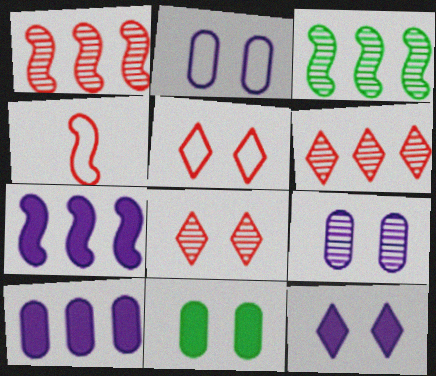[]